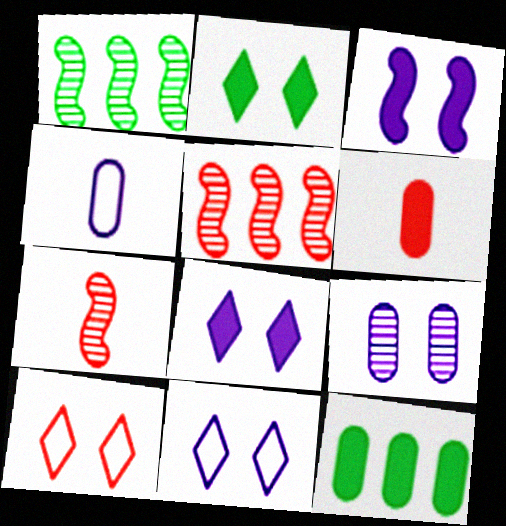[[1, 6, 11], 
[2, 4, 5], 
[3, 9, 11], 
[5, 6, 10], 
[7, 11, 12]]